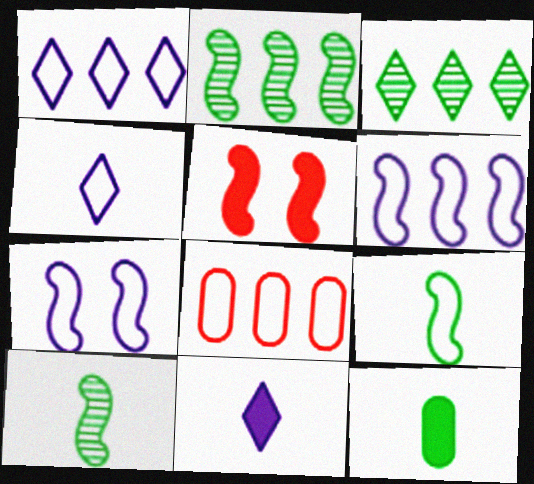[[5, 6, 10]]